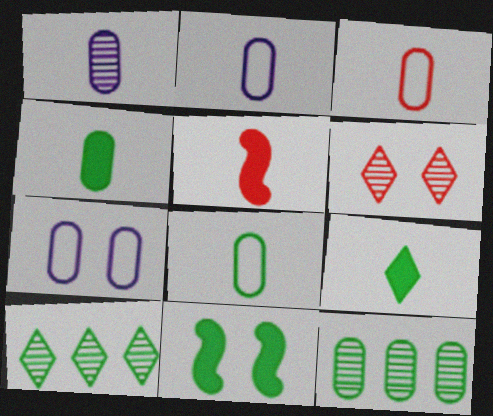[[1, 3, 4], 
[2, 3, 8], 
[5, 7, 10], 
[6, 7, 11], 
[8, 10, 11]]